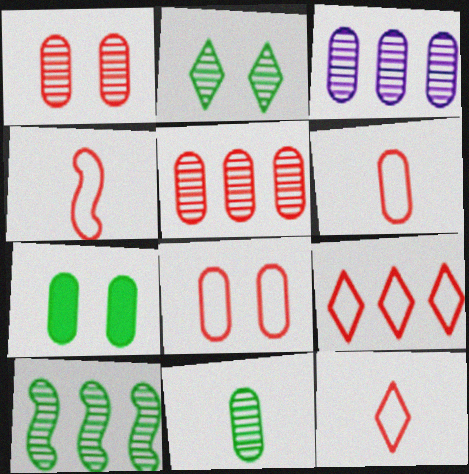[[1, 3, 11], 
[2, 10, 11], 
[3, 6, 7], 
[4, 6, 12], 
[4, 8, 9]]